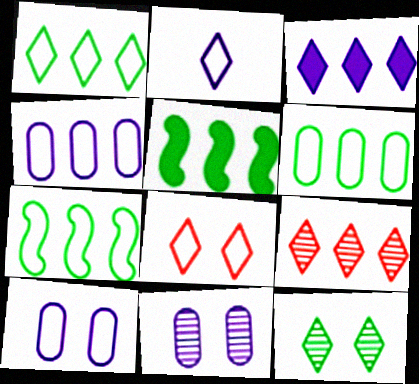[[1, 2, 8], 
[1, 3, 9], 
[1, 6, 7], 
[4, 5, 9]]